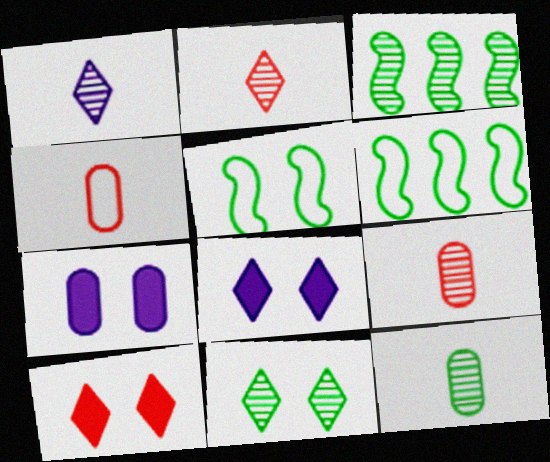[[2, 6, 7], 
[3, 4, 8], 
[3, 11, 12], 
[6, 8, 9]]